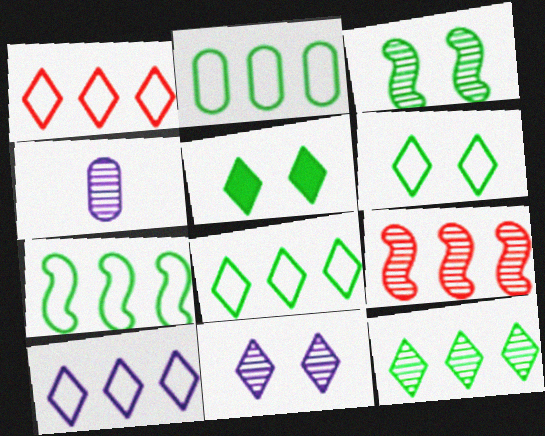[[1, 8, 10], 
[2, 7, 8]]